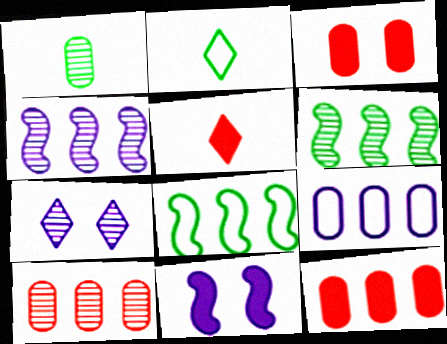[[1, 3, 9], 
[2, 3, 4], 
[2, 10, 11]]